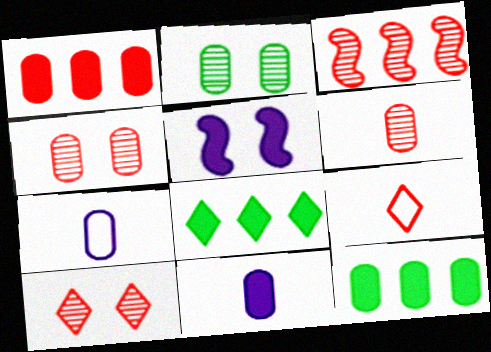[[1, 2, 7], 
[3, 6, 10], 
[4, 7, 12]]